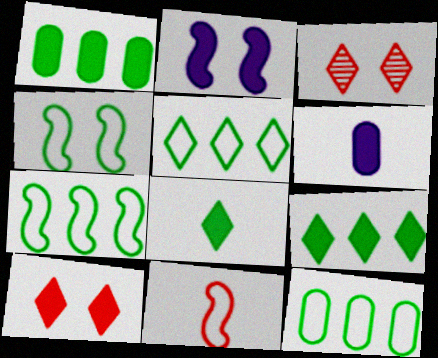[[3, 6, 7], 
[5, 7, 12]]